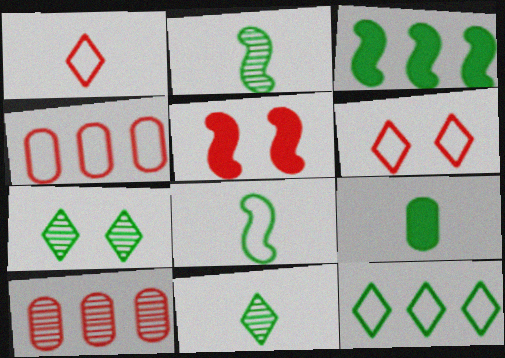[[1, 5, 10], 
[8, 9, 11]]